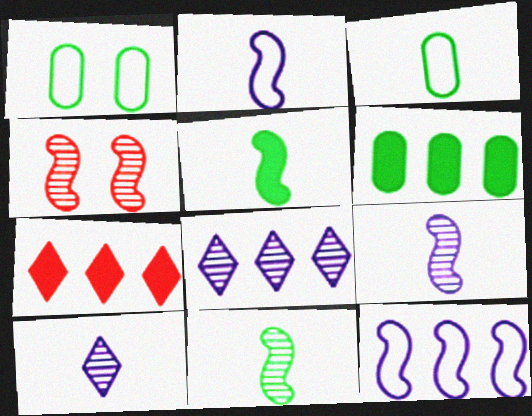[[1, 7, 9], 
[4, 5, 12]]